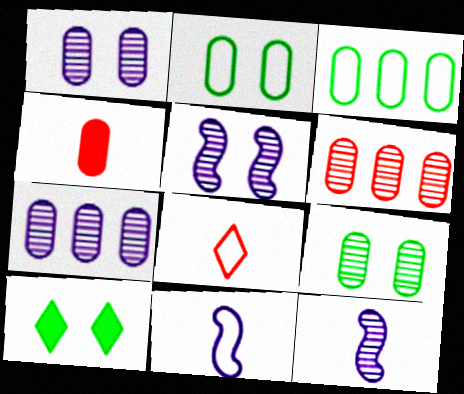[[1, 3, 4], 
[2, 4, 7], 
[6, 10, 11]]